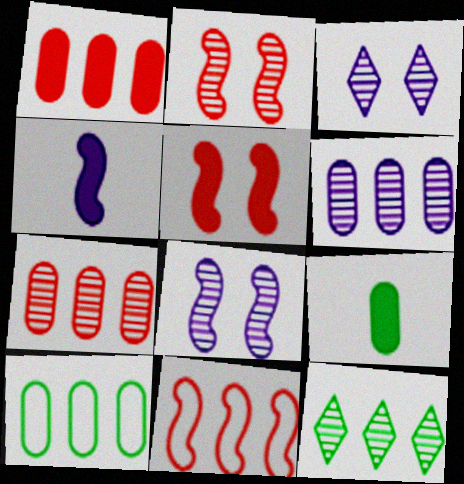[[1, 6, 10], 
[3, 9, 11]]